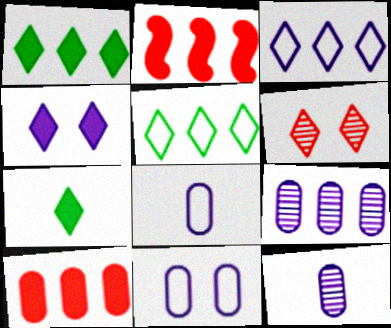[[2, 5, 9], 
[3, 6, 7]]